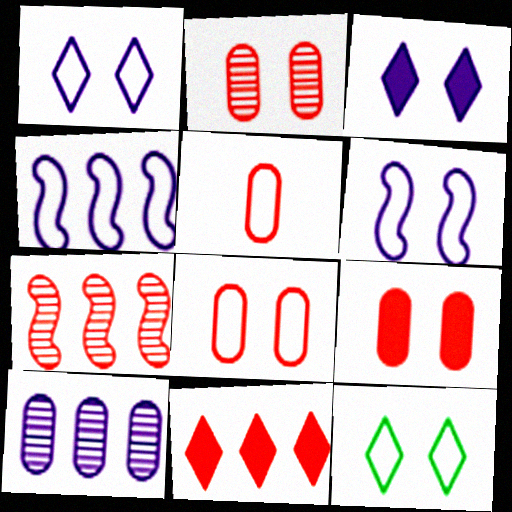[[2, 8, 9], 
[4, 5, 12], 
[6, 8, 12]]